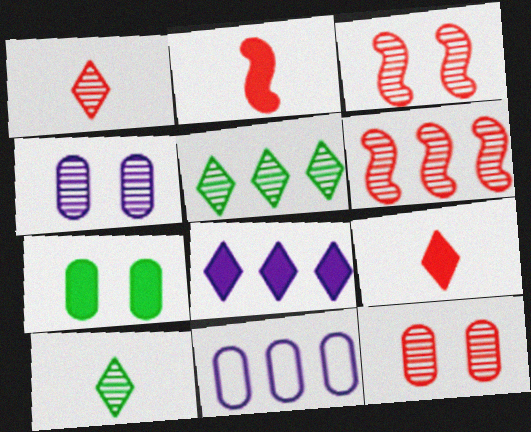[[1, 6, 12], 
[2, 7, 8], 
[4, 6, 10]]